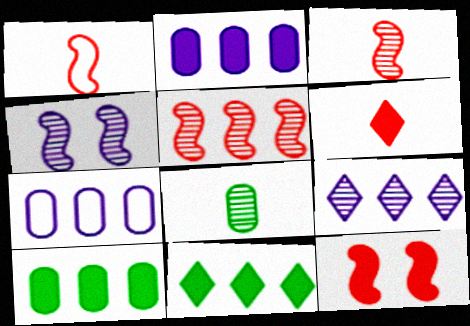[[1, 5, 12], 
[5, 7, 11]]